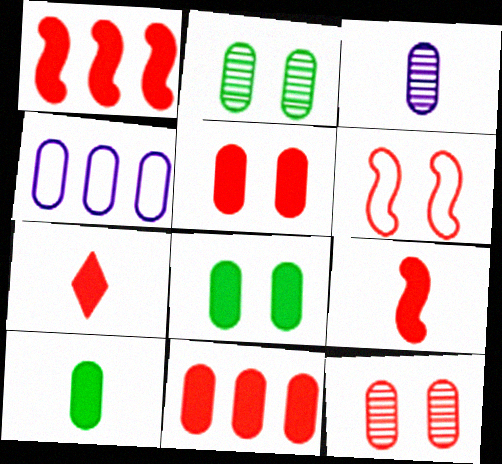[[1, 5, 7], 
[4, 10, 12]]